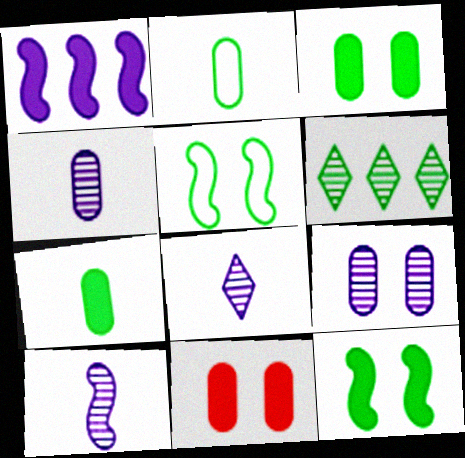[[2, 6, 12], 
[4, 8, 10], 
[5, 6, 7]]